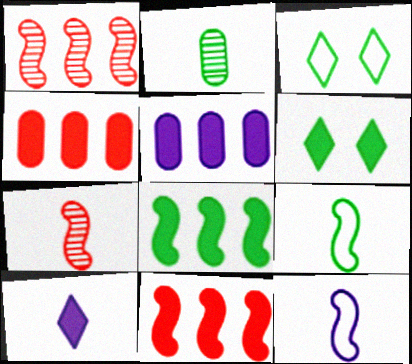[[2, 3, 8], 
[3, 5, 7]]